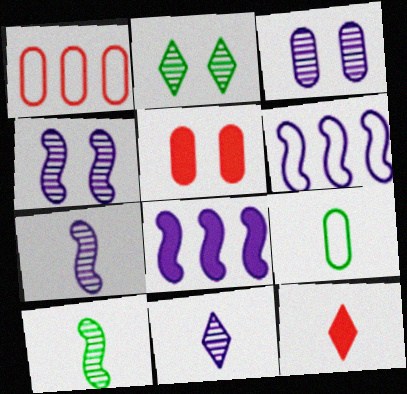[[7, 9, 12]]